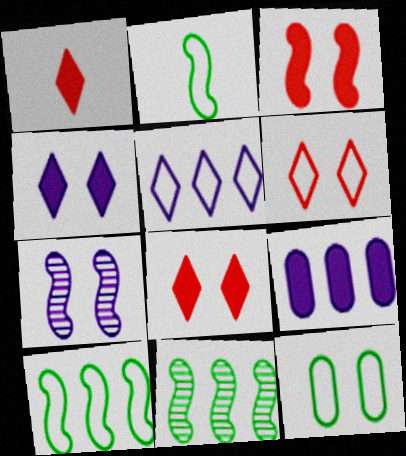[[7, 8, 12]]